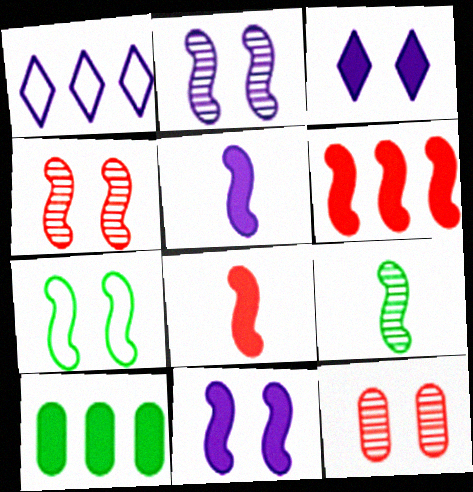[[3, 7, 12], 
[3, 8, 10], 
[4, 7, 11]]